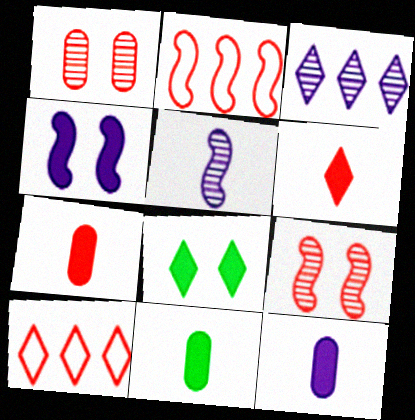[[1, 2, 6], 
[7, 9, 10], 
[7, 11, 12]]